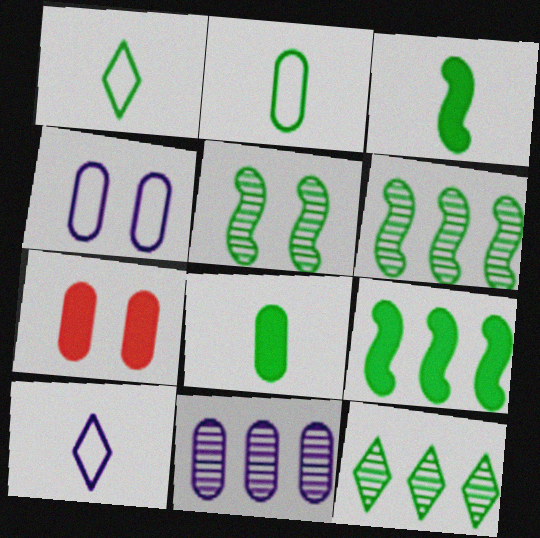[[2, 7, 11], 
[6, 7, 10]]